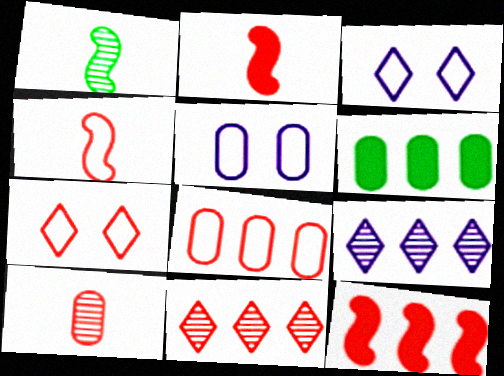[[4, 7, 8], 
[5, 6, 10], 
[7, 10, 12], 
[8, 11, 12]]